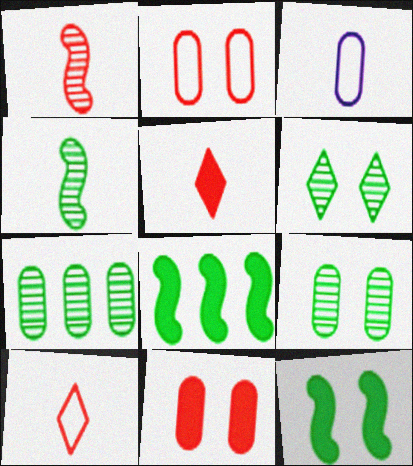[[3, 4, 5], 
[3, 7, 11], 
[4, 6, 7]]